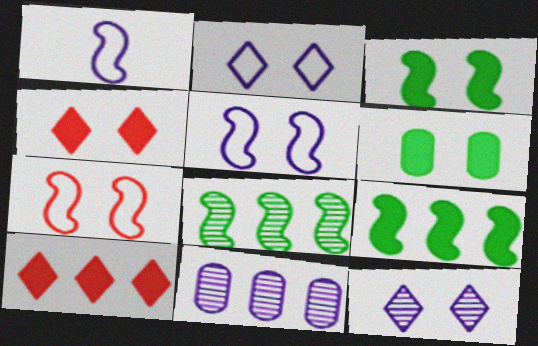[[6, 7, 12]]